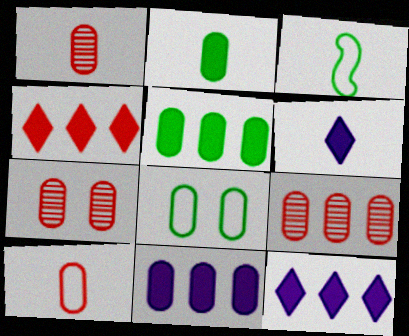[[1, 3, 6], 
[1, 7, 9], 
[1, 8, 11], 
[3, 7, 12]]